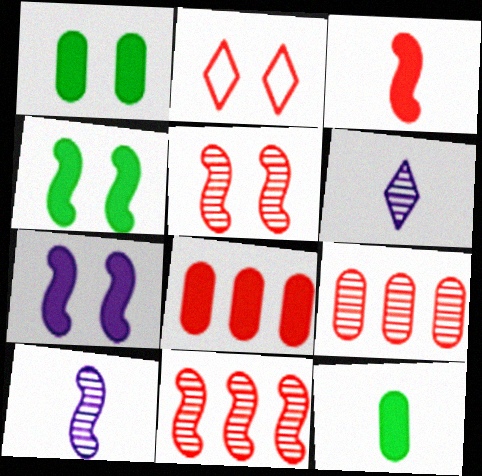[[2, 3, 9]]